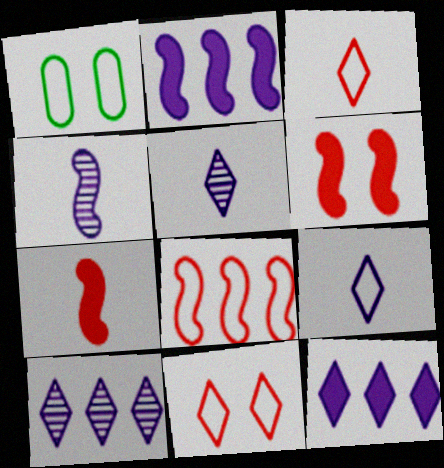[[1, 7, 10], 
[1, 8, 9]]